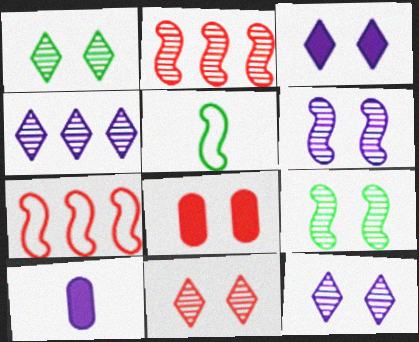[[1, 7, 10], 
[1, 11, 12], 
[4, 5, 8]]